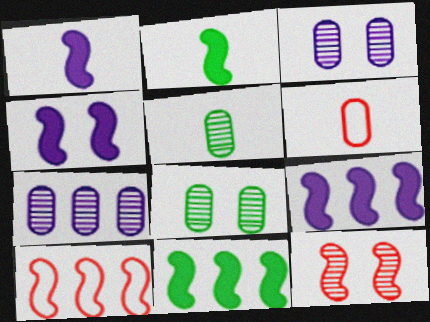[[1, 4, 9]]